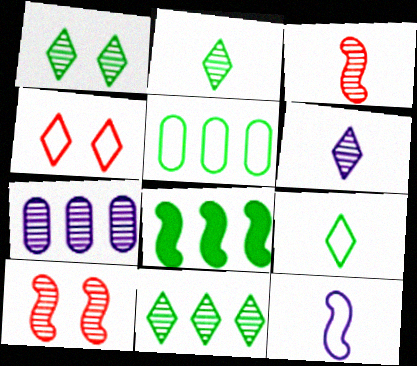[[1, 2, 11], 
[1, 3, 7], 
[2, 7, 10], 
[4, 5, 12], 
[5, 8, 11], 
[8, 10, 12]]